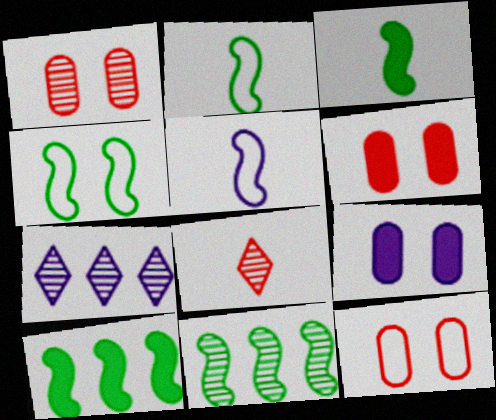[[1, 6, 12], 
[2, 6, 7], 
[3, 4, 11], 
[3, 7, 12], 
[5, 7, 9]]